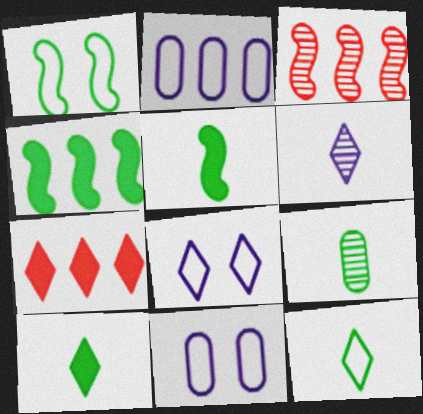[[3, 10, 11], 
[5, 9, 12]]